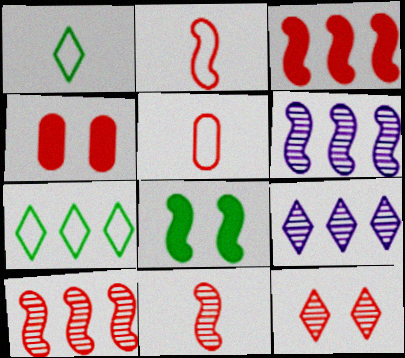[[1, 4, 6], 
[2, 6, 8], 
[3, 5, 12], 
[5, 8, 9]]